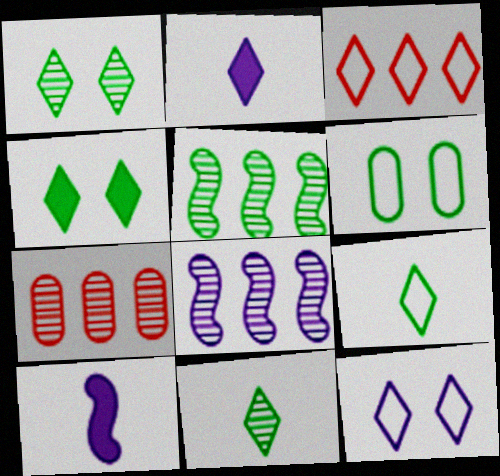[[1, 2, 3], 
[3, 9, 12]]